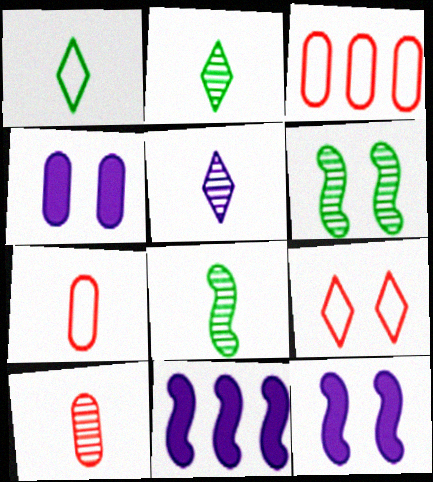[[2, 3, 12], 
[4, 6, 9], 
[5, 8, 10]]